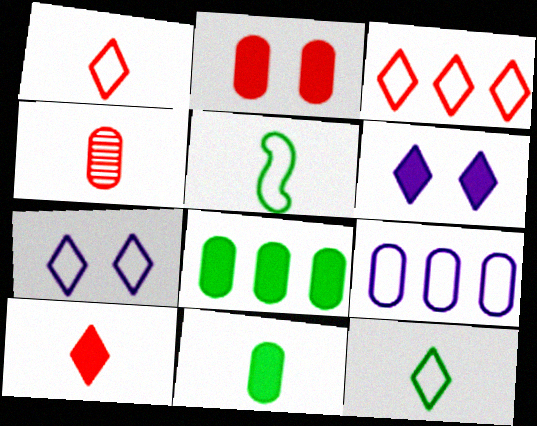[[3, 7, 12]]